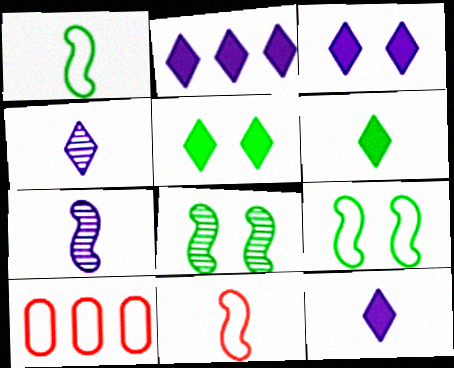[[2, 3, 12], 
[5, 7, 10], 
[8, 10, 12]]